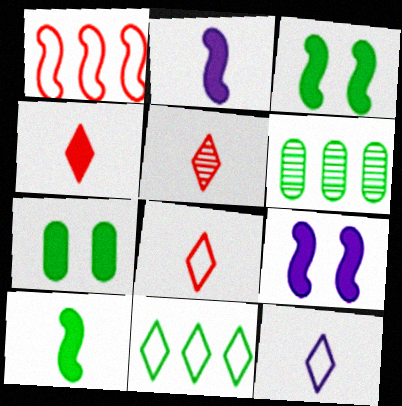[[4, 5, 8], 
[6, 8, 9]]